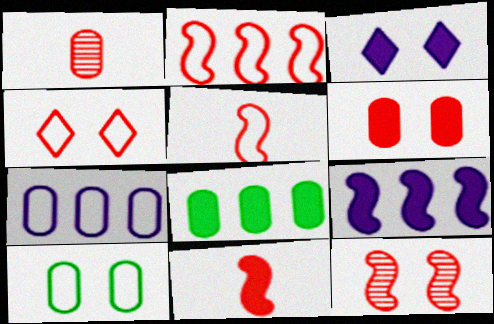[[2, 11, 12], 
[3, 8, 11], 
[3, 10, 12], 
[4, 6, 12]]